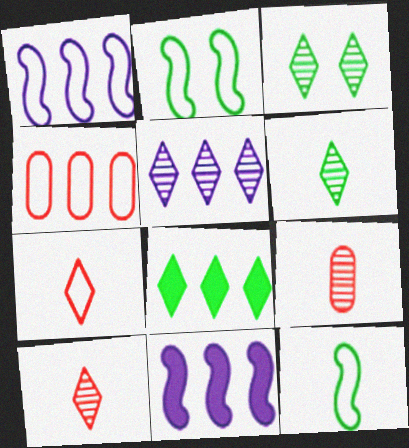[[3, 5, 10]]